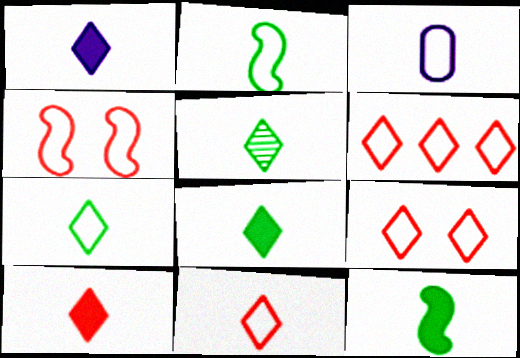[[1, 5, 11], 
[1, 8, 10], 
[2, 3, 11], 
[5, 7, 8], 
[6, 9, 11]]